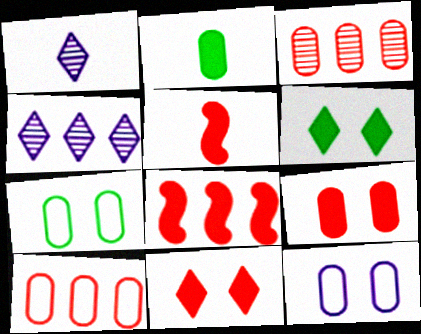[[1, 7, 8], 
[2, 3, 12], 
[4, 5, 7]]